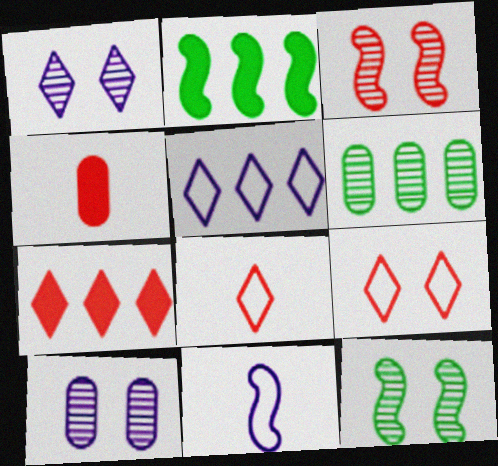[[2, 3, 11], 
[2, 8, 10], 
[4, 5, 12]]